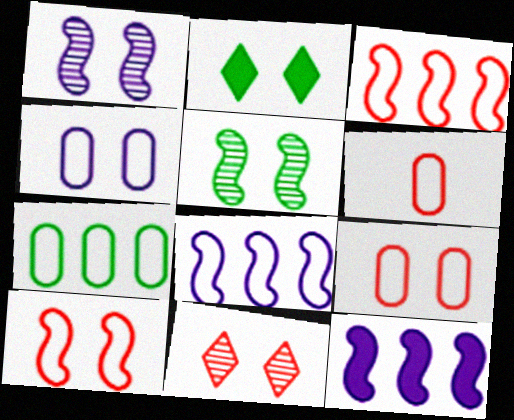[[1, 2, 9], 
[4, 6, 7]]